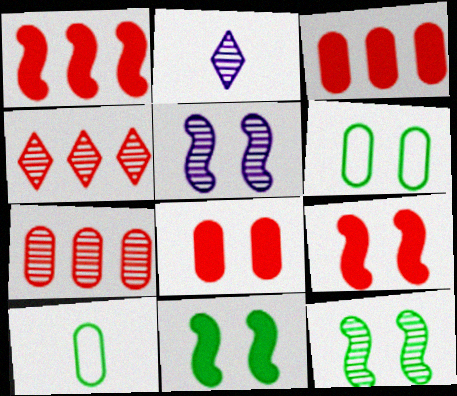[[1, 2, 6], 
[2, 7, 12]]